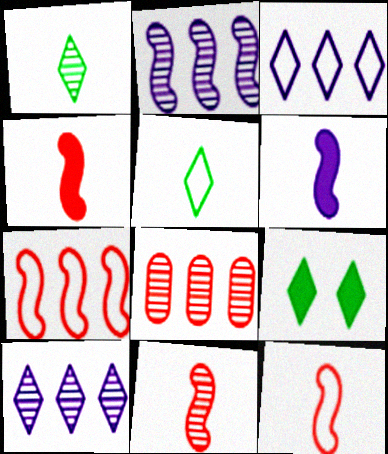[[4, 11, 12]]